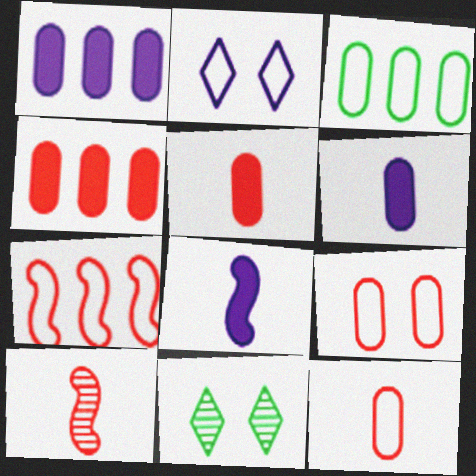[[6, 7, 11]]